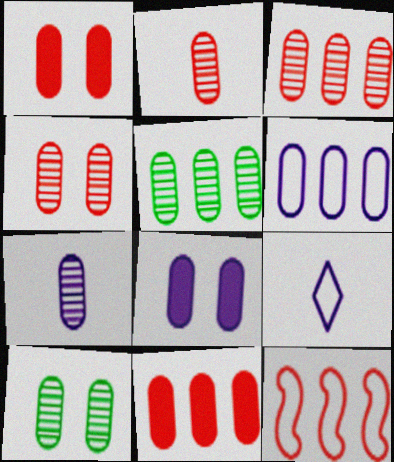[[2, 3, 4], 
[3, 7, 10], 
[4, 5, 7], 
[5, 6, 11], 
[6, 7, 8]]